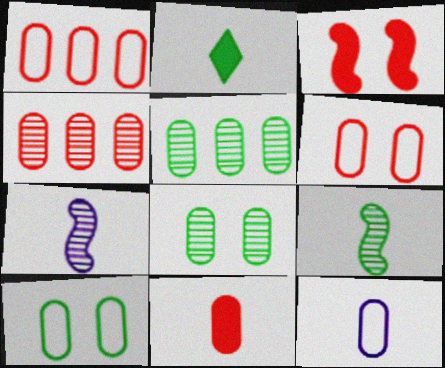[[1, 10, 12], 
[4, 6, 11]]